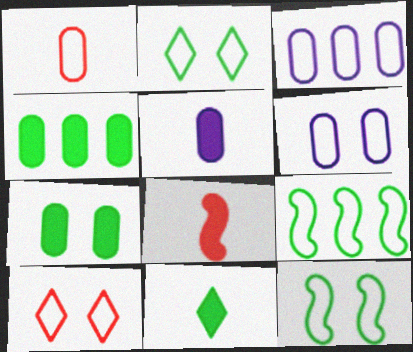[[5, 8, 11], 
[6, 10, 12]]